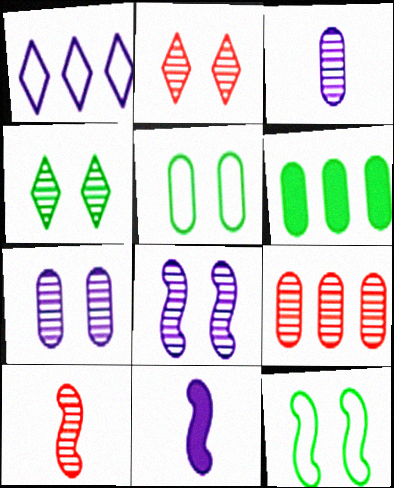[[1, 7, 11], 
[2, 9, 10]]